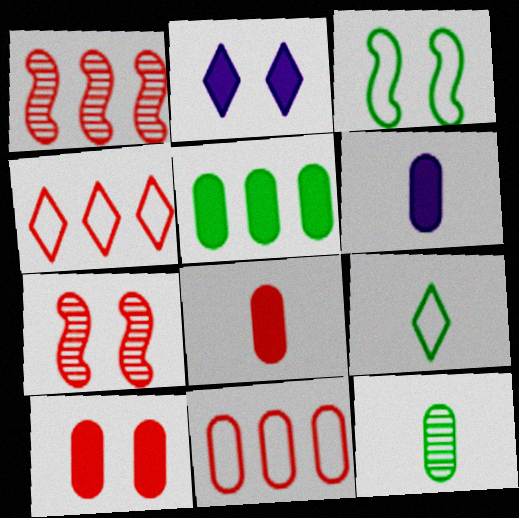[[4, 7, 8], 
[5, 6, 10]]